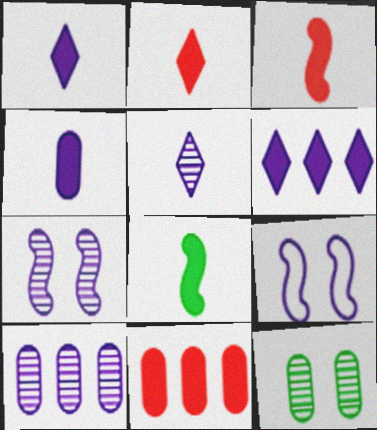[[1, 9, 10], 
[2, 4, 8], 
[5, 7, 10]]